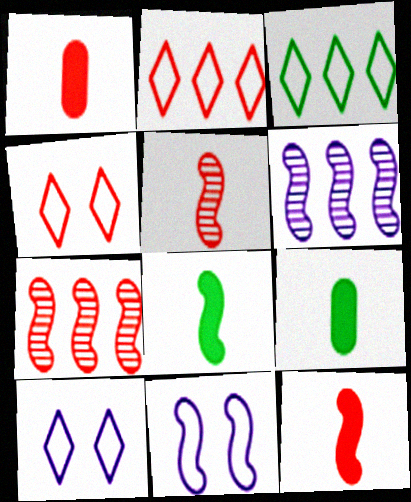[[1, 4, 7], 
[4, 6, 9], 
[7, 8, 11], 
[7, 9, 10]]